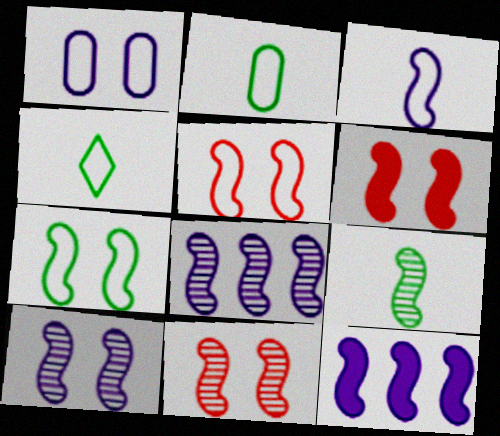[[3, 10, 12], 
[5, 6, 11], 
[5, 9, 12], 
[6, 7, 10], 
[8, 9, 11]]